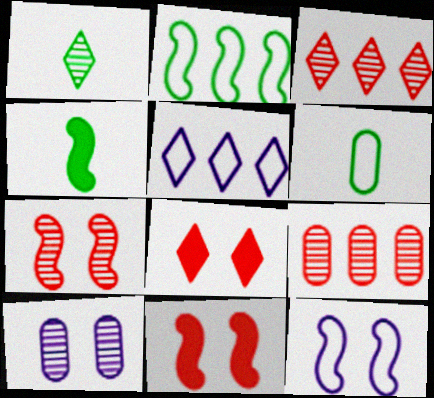[[1, 4, 6], 
[1, 5, 8]]